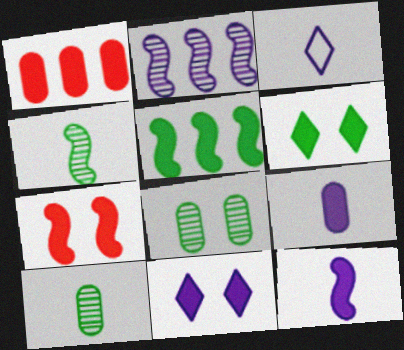[[1, 6, 12], 
[5, 7, 12]]